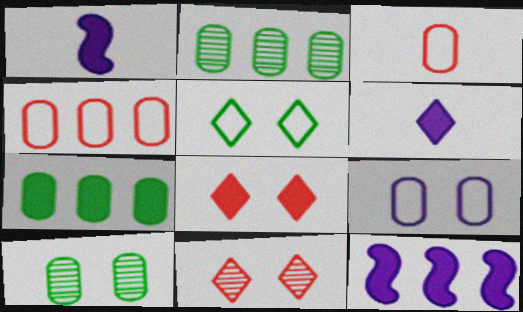[[1, 7, 8]]